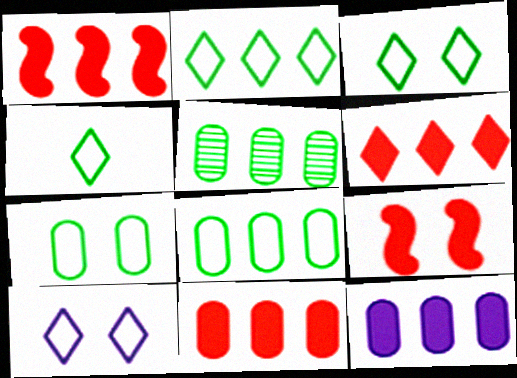[[1, 6, 11], 
[2, 3, 4]]